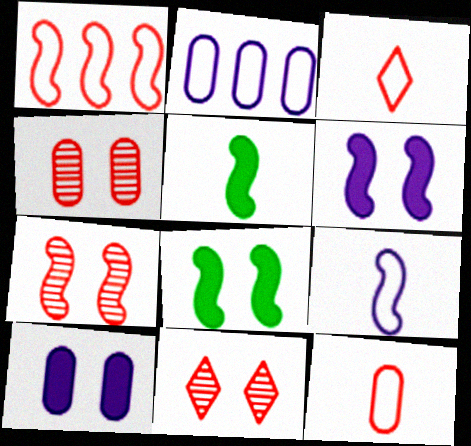[[2, 5, 11], 
[4, 7, 11]]